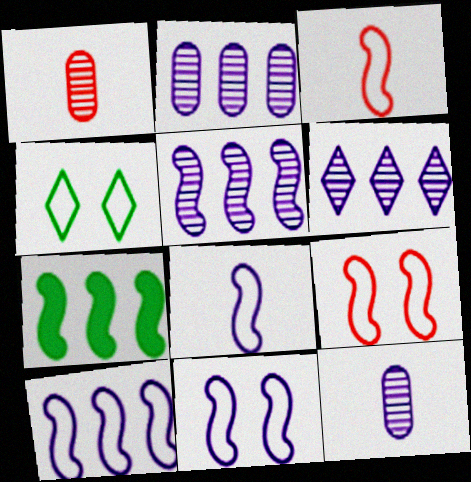[[2, 5, 6], 
[8, 10, 11]]